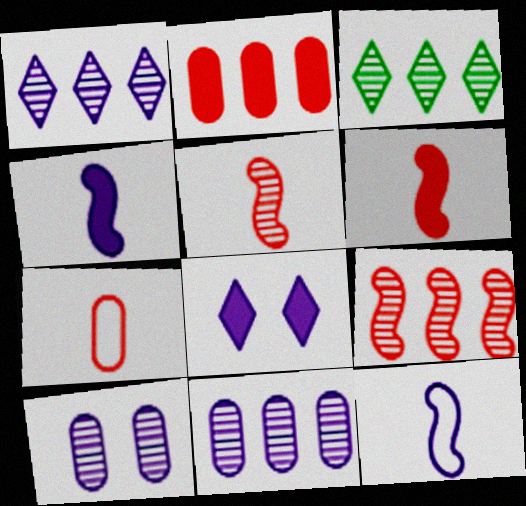[[3, 5, 10], 
[3, 9, 11], 
[8, 11, 12]]